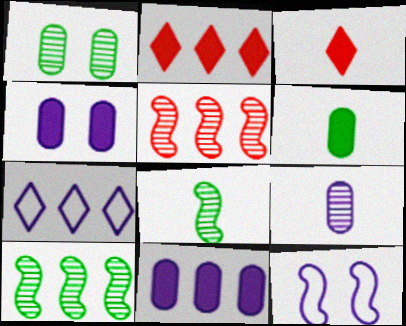[]